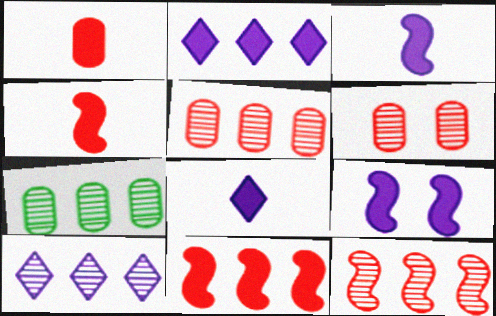[[7, 10, 12]]